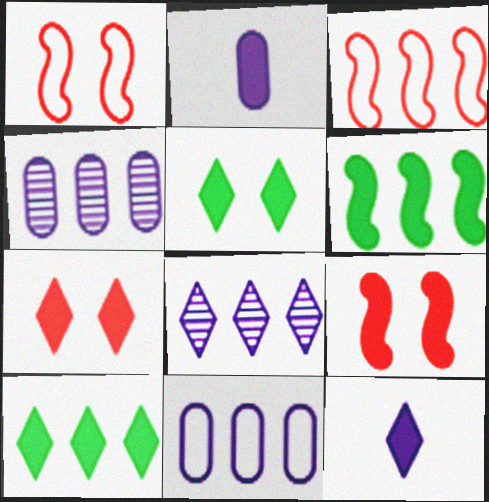[[2, 6, 7], 
[2, 9, 10], 
[3, 4, 10], 
[7, 10, 12]]